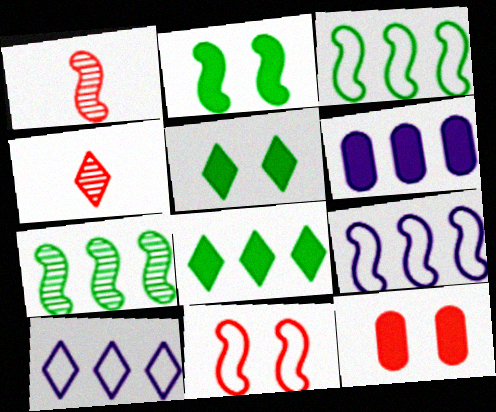[[1, 2, 9], 
[4, 5, 10]]